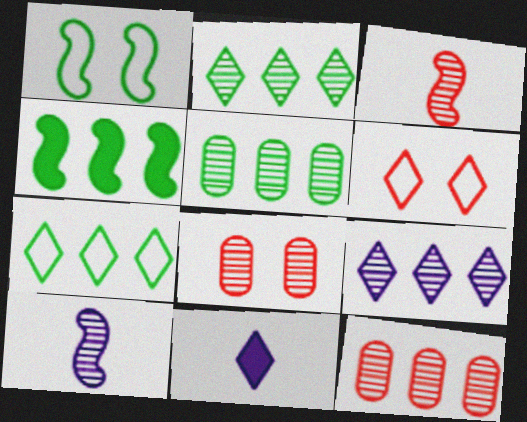[[1, 11, 12], 
[2, 6, 11], 
[2, 8, 10], 
[4, 5, 7]]